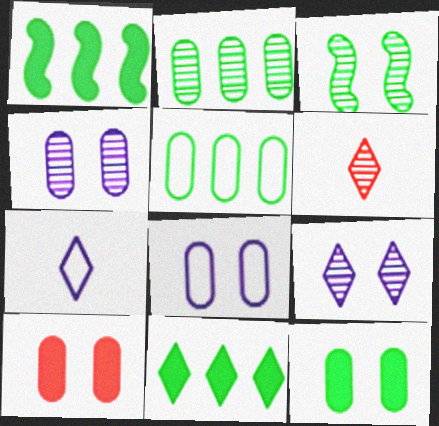[[1, 6, 8]]